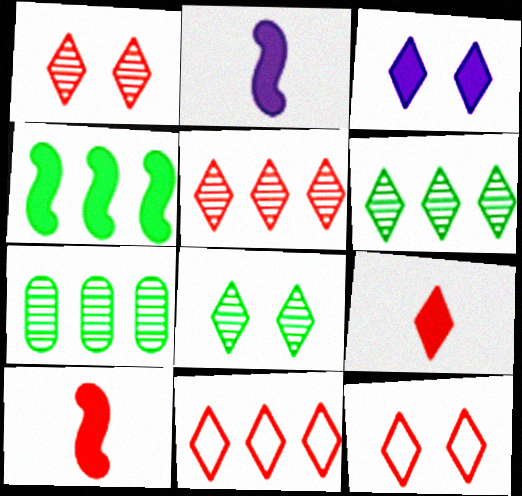[[1, 9, 11], 
[2, 7, 12], 
[3, 8, 12], 
[5, 9, 12]]